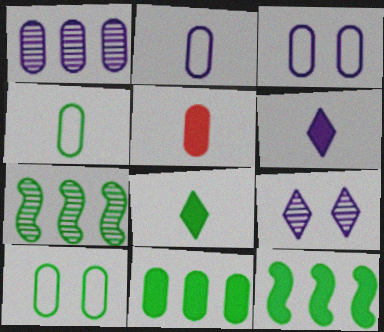[[1, 5, 10], 
[7, 8, 10]]